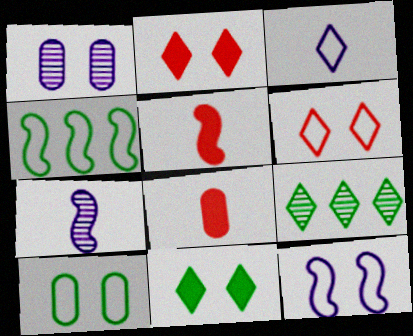[[2, 3, 9], 
[6, 10, 12], 
[8, 9, 12]]